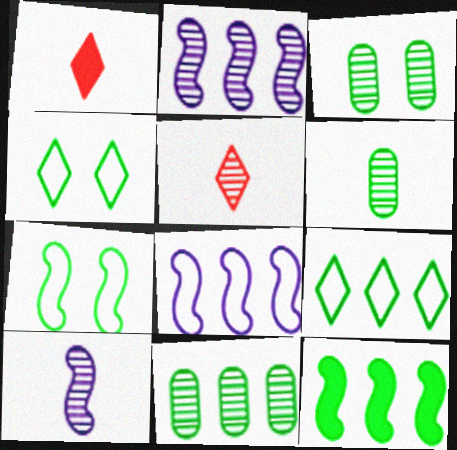[[1, 3, 8], 
[2, 3, 5], 
[3, 6, 11], 
[4, 6, 12], 
[5, 6, 10], 
[9, 11, 12]]